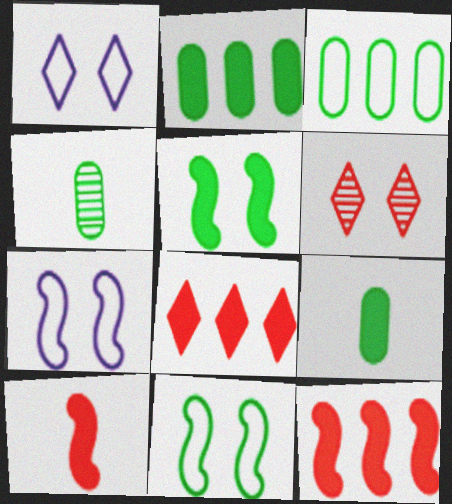[[1, 4, 12], 
[4, 7, 8]]